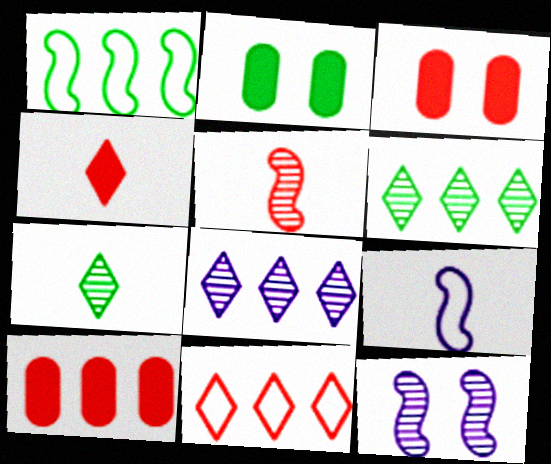[[1, 2, 7], 
[1, 8, 10], 
[3, 5, 11], 
[3, 6, 9]]